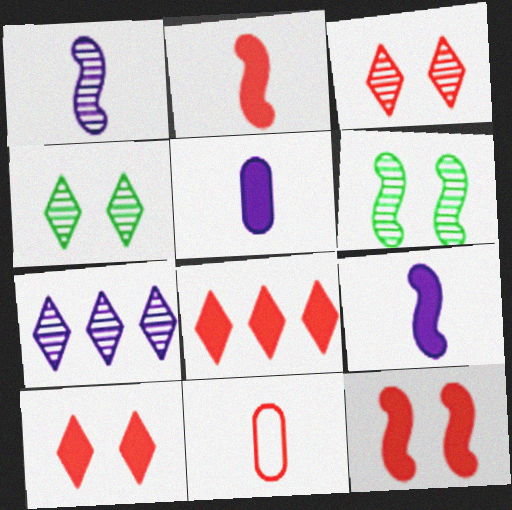[]